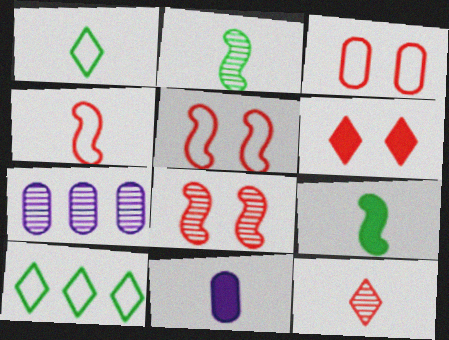[[3, 6, 8], 
[8, 10, 11]]